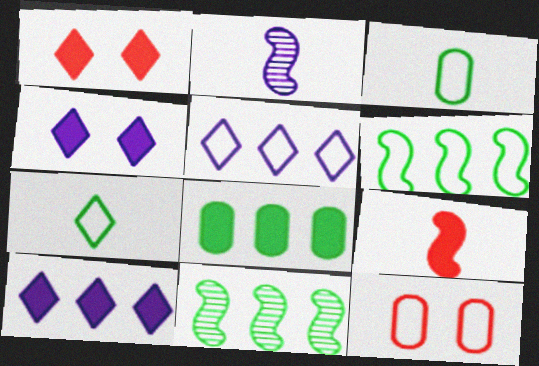[[4, 8, 9]]